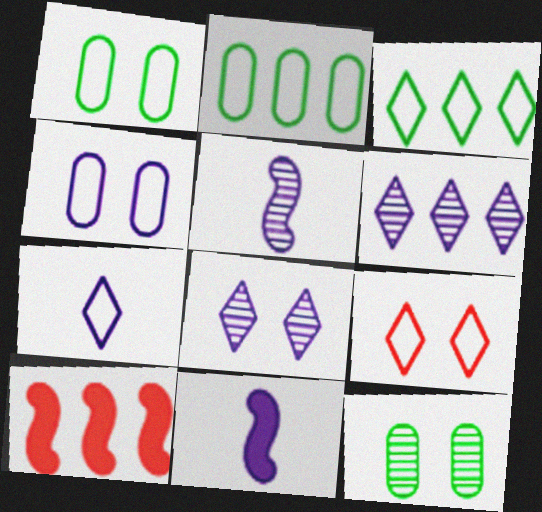[[2, 6, 10], 
[3, 7, 9], 
[4, 6, 11], 
[7, 10, 12]]